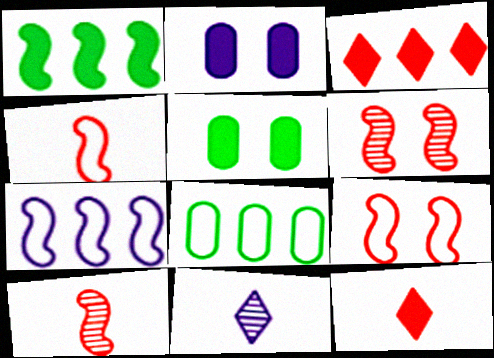[[1, 2, 12], 
[2, 7, 11]]